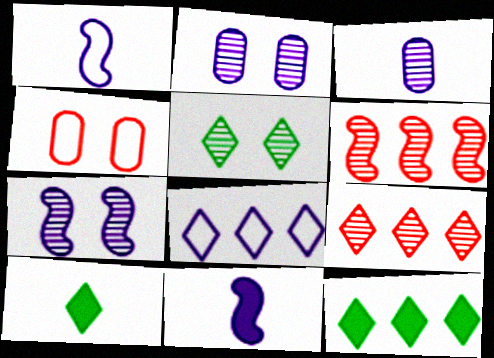[[2, 8, 11], 
[3, 5, 6], 
[8, 9, 12]]